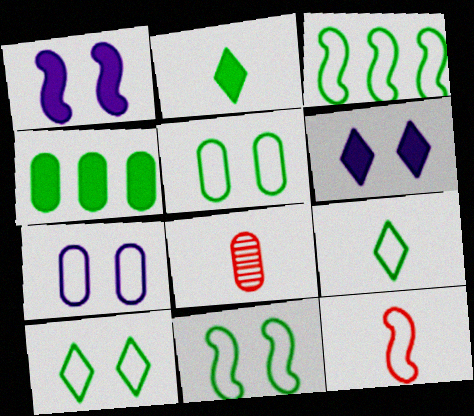[[3, 5, 9], 
[3, 6, 8], 
[4, 7, 8], 
[5, 10, 11]]